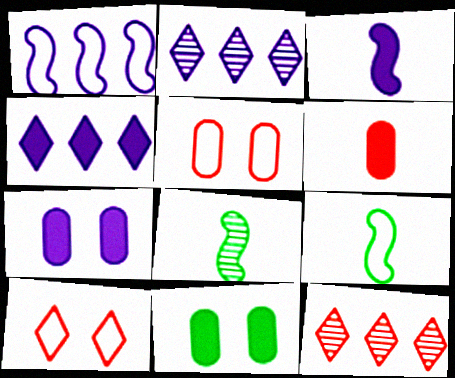[[3, 4, 7], 
[4, 5, 8], 
[7, 9, 12]]